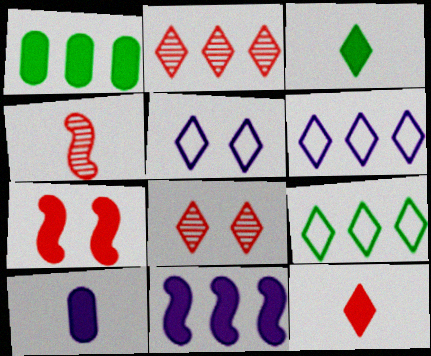[[1, 4, 5], 
[2, 3, 5], 
[3, 6, 8]]